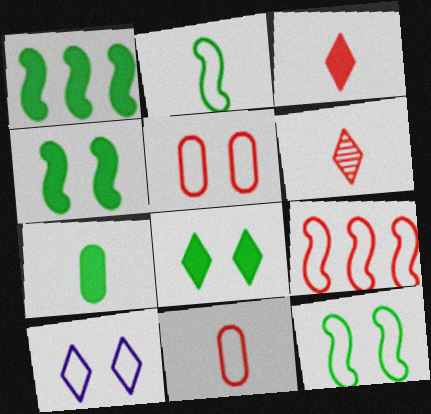[[1, 7, 8], 
[5, 10, 12]]